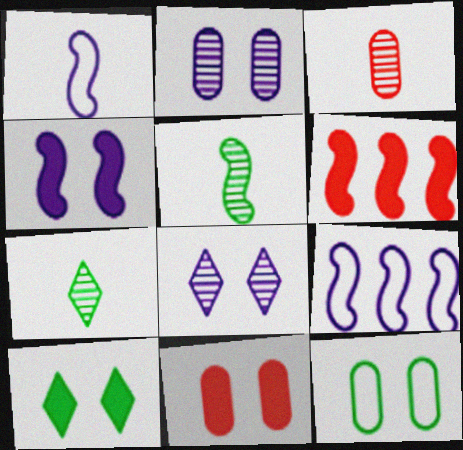[[2, 11, 12], 
[3, 9, 10], 
[4, 10, 11], 
[7, 9, 11]]